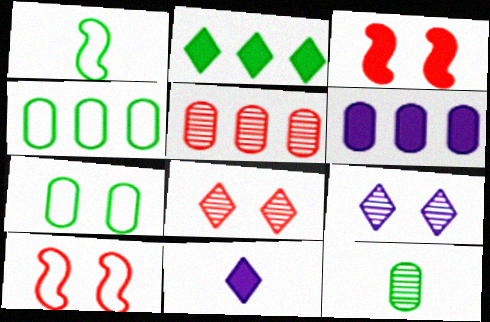[[1, 6, 8], 
[3, 7, 9], 
[4, 5, 6]]